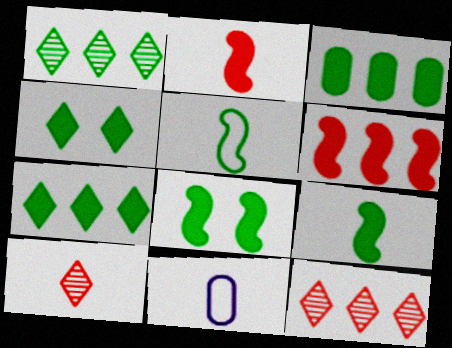[[3, 4, 9], 
[8, 11, 12], 
[9, 10, 11]]